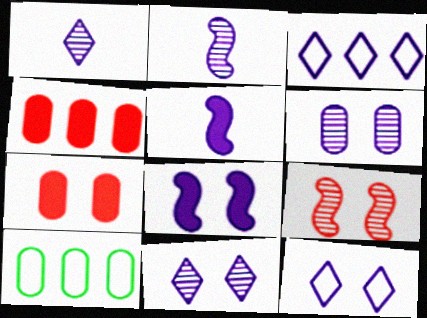[[3, 5, 6], 
[6, 8, 12]]